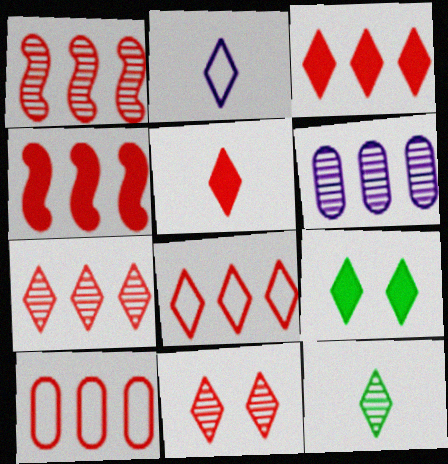[[1, 3, 10], 
[2, 5, 12], 
[2, 7, 9], 
[3, 7, 8], 
[4, 7, 10], 
[5, 8, 11]]